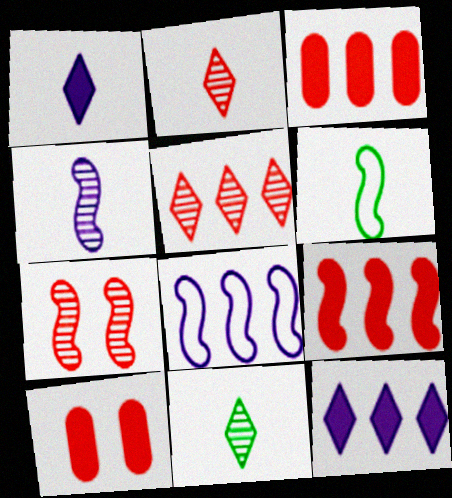[[8, 10, 11]]